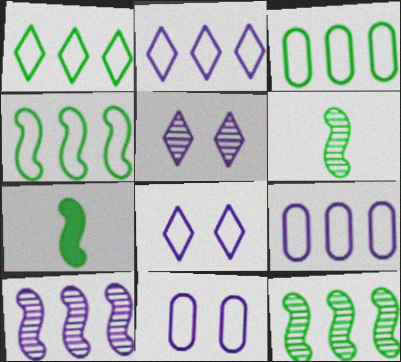[[1, 3, 4]]